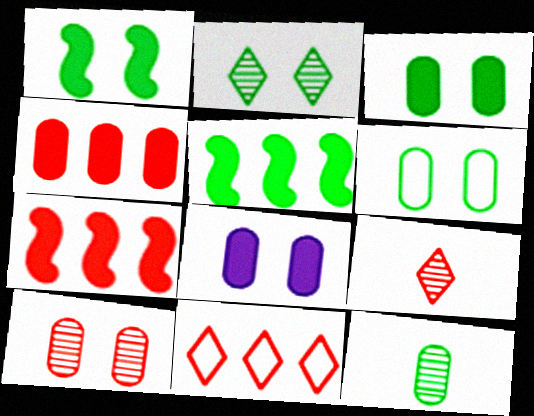[[1, 2, 6], 
[6, 8, 10]]